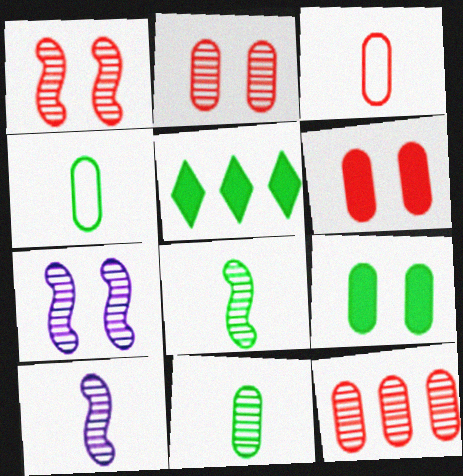[[3, 5, 7], 
[3, 6, 12]]